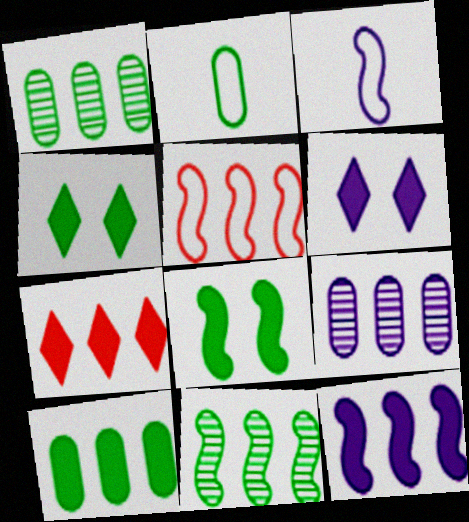[[2, 4, 11], 
[3, 6, 9], 
[5, 11, 12], 
[7, 10, 12]]